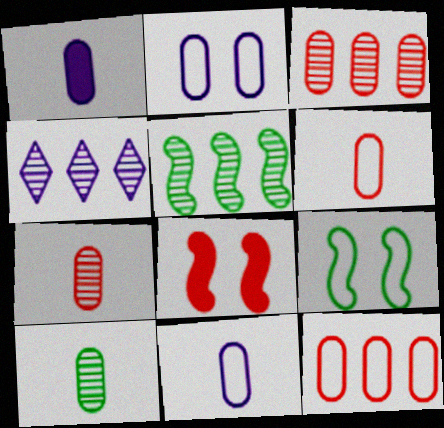[[1, 6, 10], 
[3, 4, 5]]